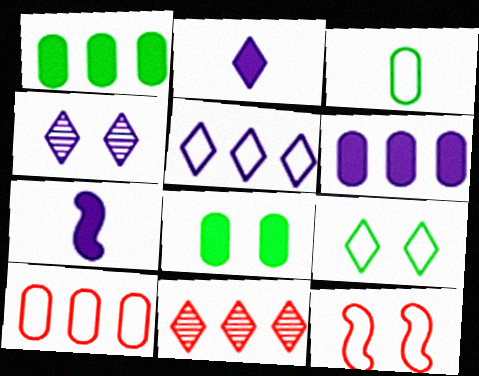[[2, 4, 5], 
[2, 9, 11], 
[3, 5, 12], 
[4, 8, 12]]